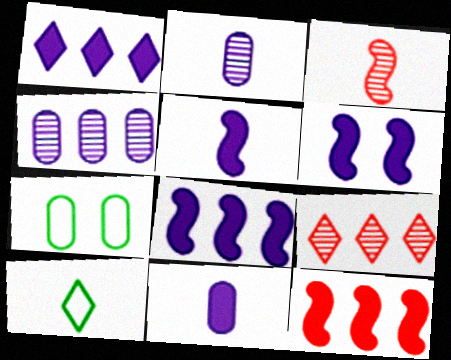[[1, 3, 7], 
[1, 6, 11], 
[3, 10, 11], 
[5, 6, 8], 
[5, 7, 9]]